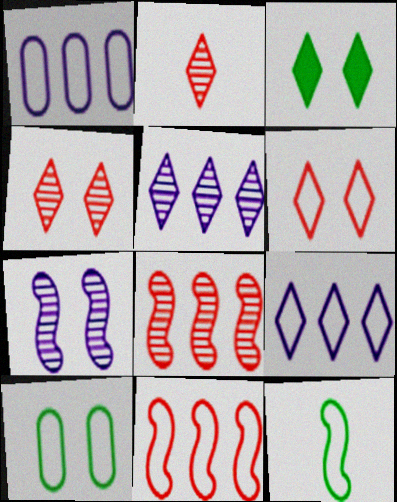[[1, 6, 12], 
[2, 3, 9]]